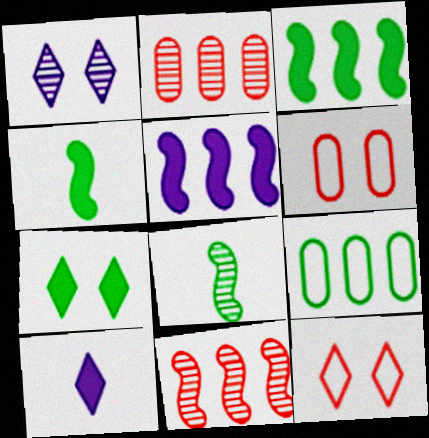[[1, 2, 8], 
[1, 7, 12], 
[7, 8, 9]]